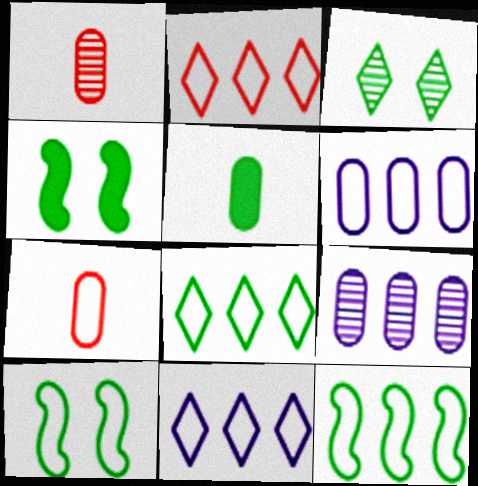[[1, 4, 11], 
[2, 6, 12], 
[2, 8, 11], 
[3, 5, 12], 
[7, 10, 11]]